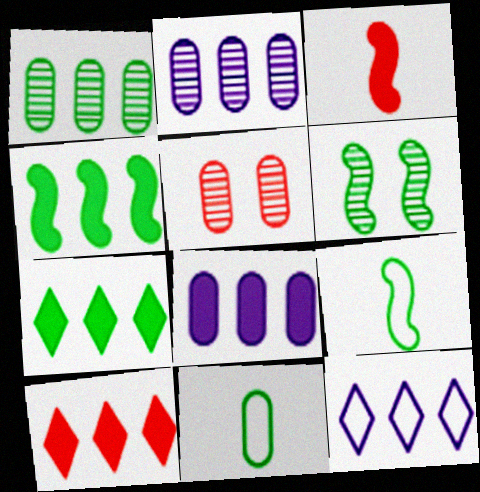[[4, 6, 9], 
[4, 8, 10], 
[5, 8, 11], 
[6, 7, 11]]